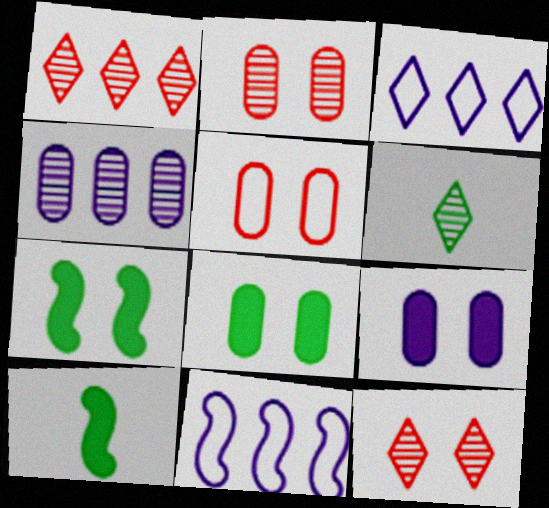[[2, 3, 10]]